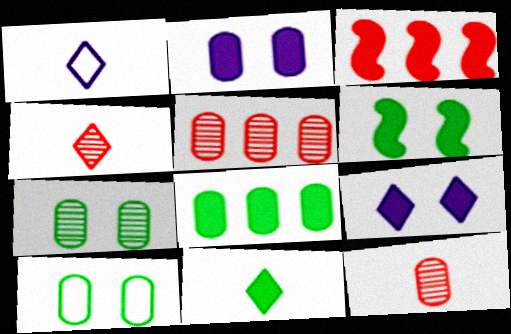[[1, 3, 7], 
[1, 4, 11], 
[1, 5, 6], 
[2, 3, 11], 
[6, 8, 11]]